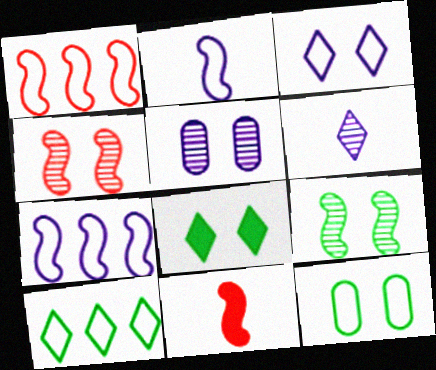[[1, 4, 11], 
[5, 10, 11], 
[7, 9, 11], 
[8, 9, 12]]